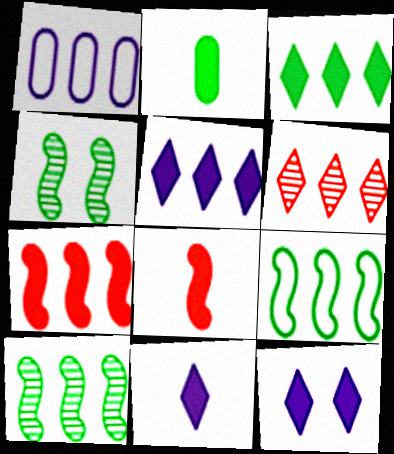[[2, 7, 12], 
[2, 8, 11], 
[5, 11, 12]]